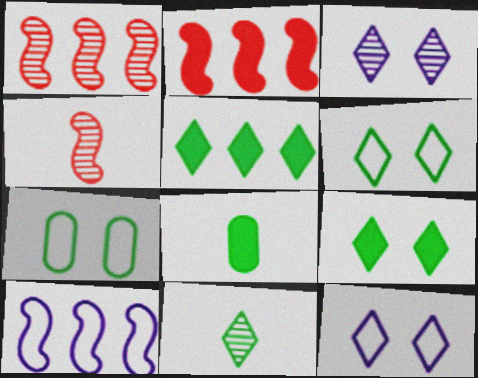[[1, 8, 12], 
[5, 6, 11]]